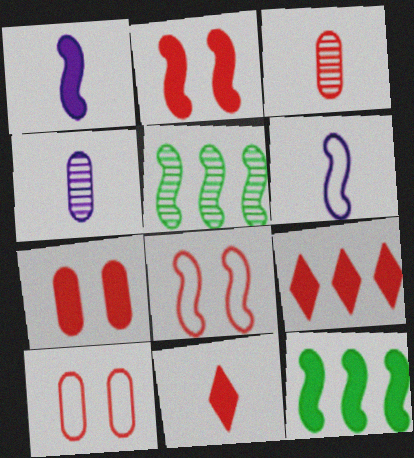[[1, 2, 12], 
[1, 5, 8], 
[2, 5, 6], 
[3, 8, 9]]